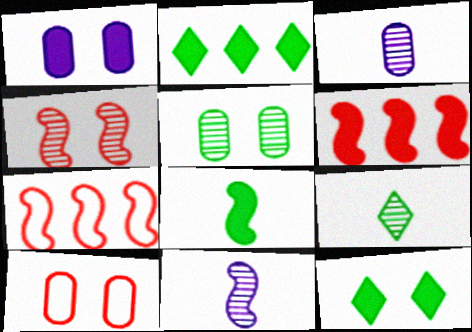[[1, 5, 10], 
[1, 7, 9], 
[2, 10, 11], 
[3, 7, 12]]